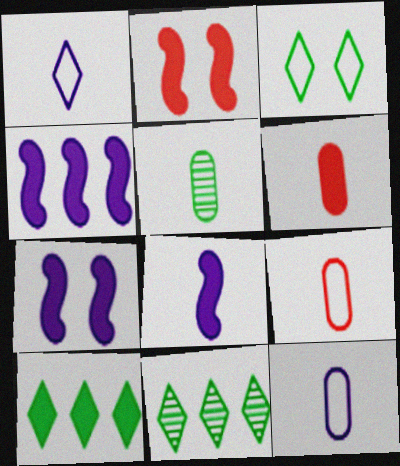[[2, 11, 12], 
[4, 7, 8], 
[5, 6, 12], 
[6, 7, 10], 
[7, 9, 11]]